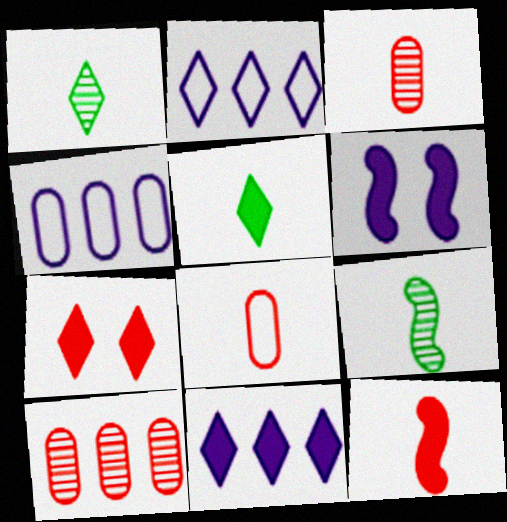[[1, 2, 7], 
[4, 7, 9], 
[5, 7, 11]]